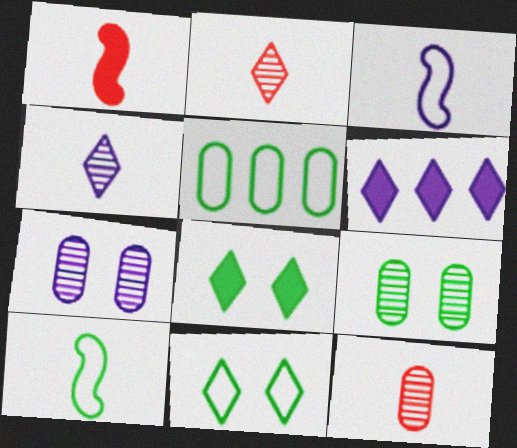[[2, 6, 11], 
[3, 6, 7], 
[5, 10, 11]]